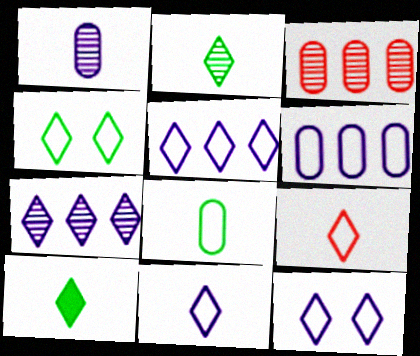[[4, 5, 9], 
[5, 11, 12]]